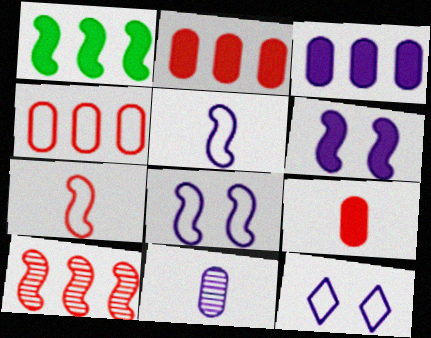[]